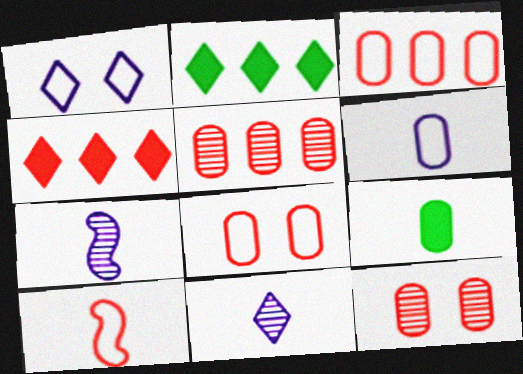[[2, 7, 8], 
[4, 10, 12], 
[9, 10, 11]]